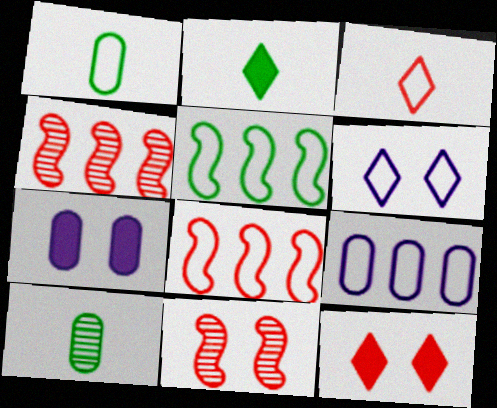[[1, 6, 8], 
[2, 9, 11]]